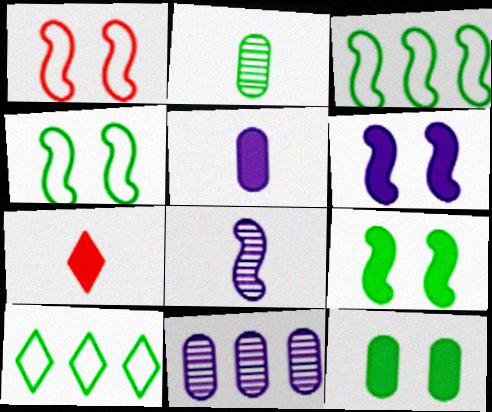[[2, 9, 10], 
[4, 7, 11]]